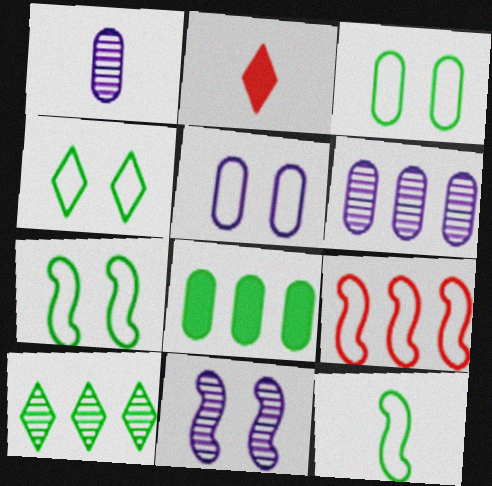[[1, 2, 12], 
[2, 6, 7], 
[3, 4, 7]]